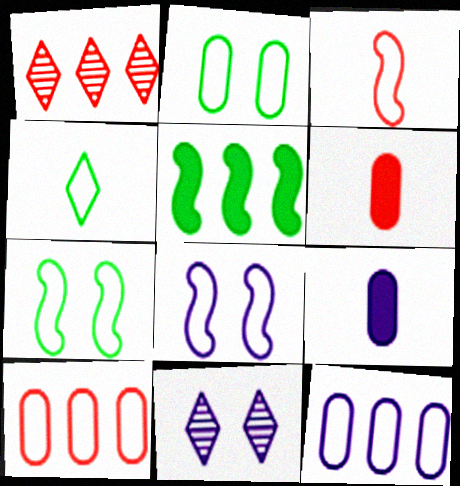[[1, 5, 12], 
[1, 7, 9], 
[4, 8, 10]]